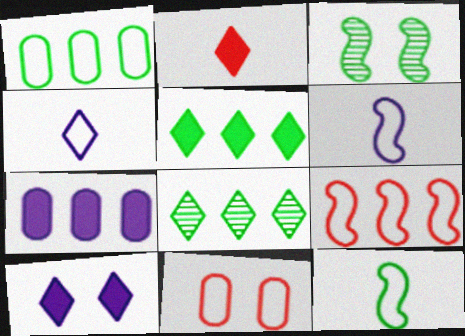[[2, 5, 10], 
[3, 10, 11], 
[7, 8, 9]]